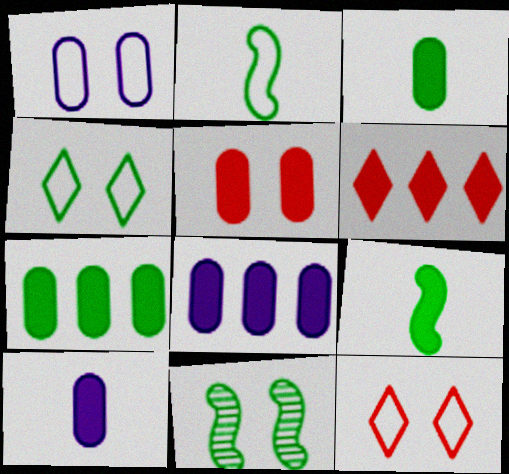[[3, 5, 8], 
[5, 7, 10]]